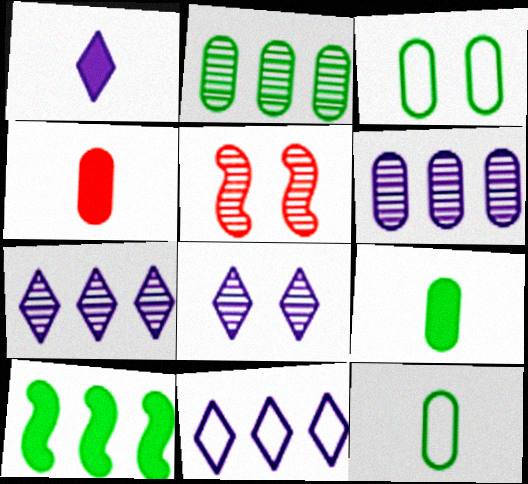[[1, 8, 11], 
[2, 3, 9], 
[3, 4, 6], 
[5, 9, 11]]